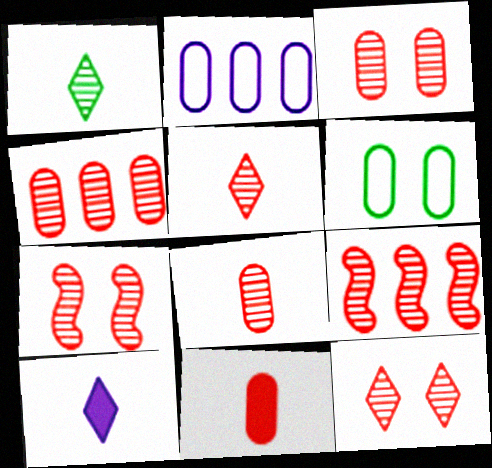[[3, 4, 8], 
[3, 5, 9], 
[3, 7, 12], 
[4, 5, 7], 
[6, 9, 10], 
[8, 9, 12]]